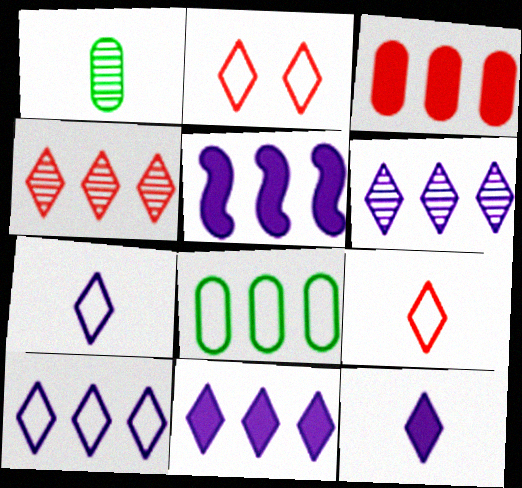[[1, 2, 5], 
[4, 5, 8], 
[6, 10, 11]]